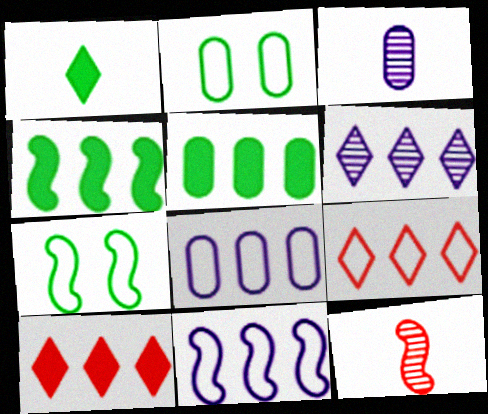[[3, 7, 10]]